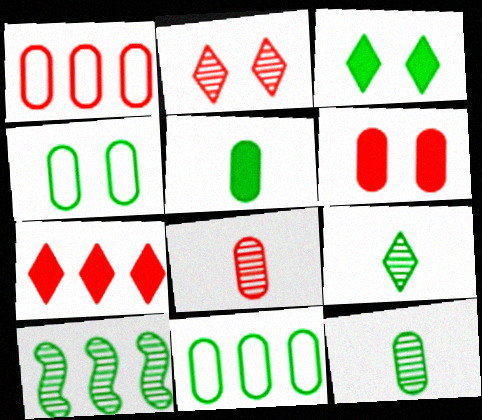[[1, 6, 8]]